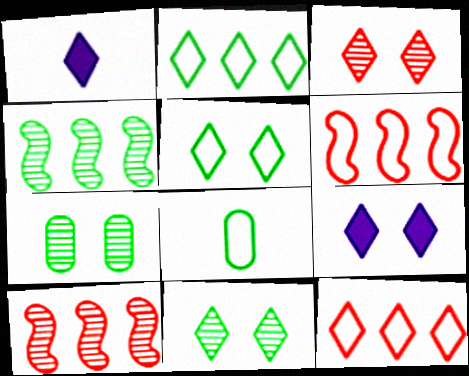[[1, 2, 3], 
[1, 6, 7], 
[1, 11, 12], 
[3, 5, 9], 
[8, 9, 10]]